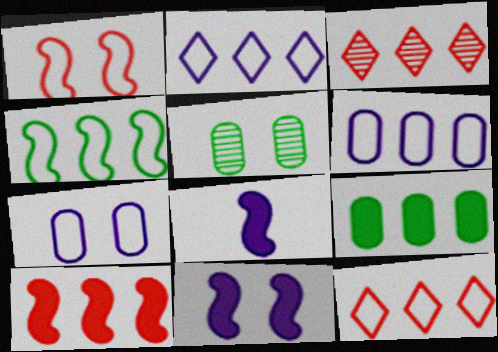[[4, 6, 12], 
[5, 8, 12]]